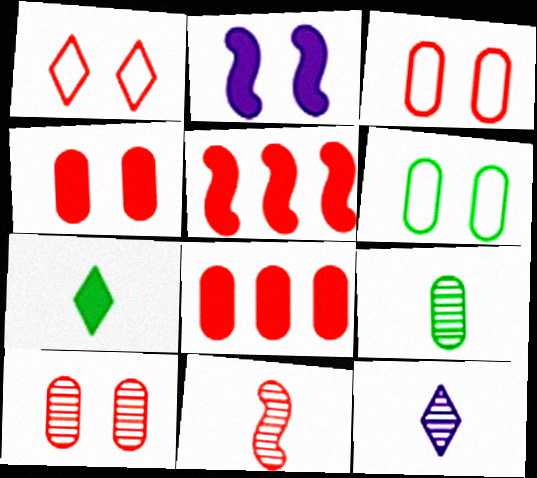[[1, 8, 11], 
[2, 7, 8], 
[3, 4, 10], 
[5, 6, 12], 
[9, 11, 12]]